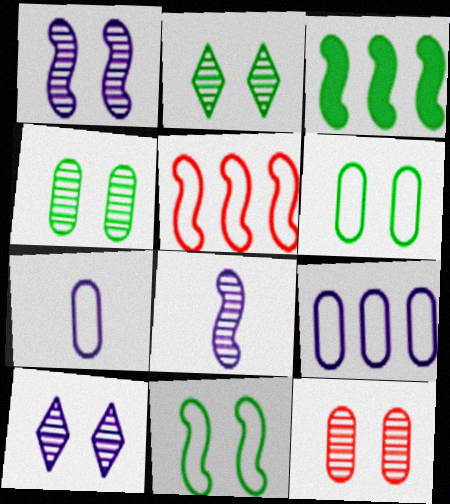[[1, 2, 12]]